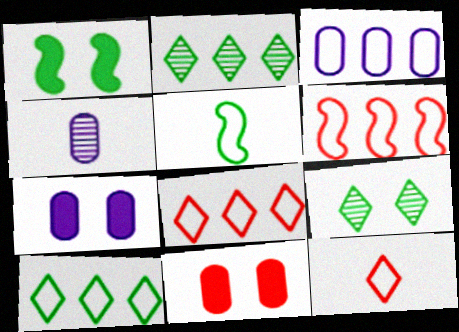[[1, 4, 8], 
[3, 4, 7], 
[3, 6, 10]]